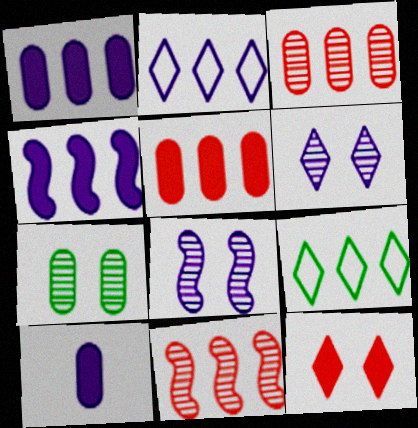[[1, 9, 11], 
[2, 8, 10], 
[3, 4, 9]]